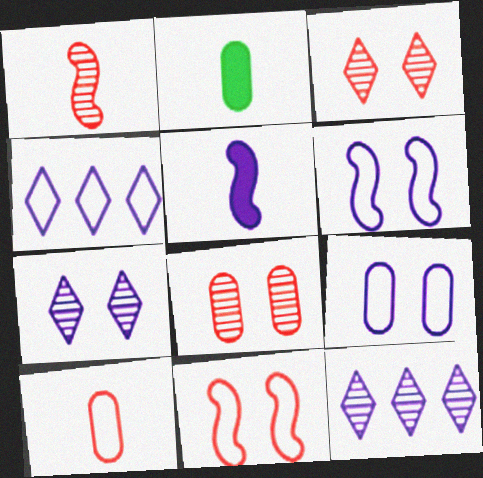[[2, 11, 12], 
[5, 9, 12]]